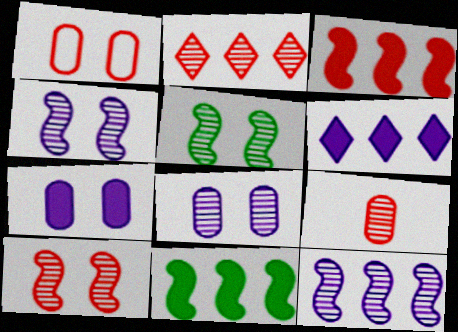[[2, 9, 10], 
[4, 5, 10]]